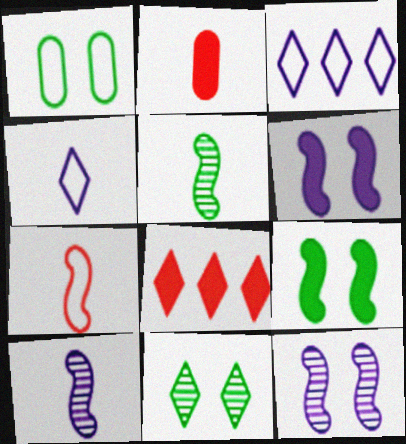[[1, 3, 7], 
[1, 8, 10], 
[1, 9, 11], 
[2, 4, 5], 
[4, 8, 11]]